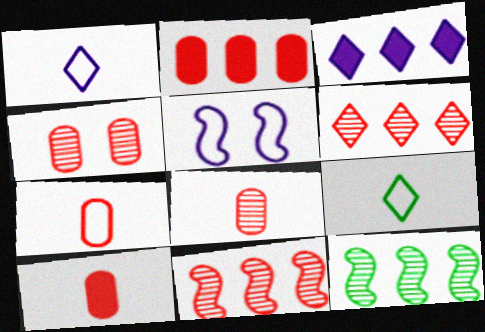[[2, 4, 7], 
[7, 8, 10]]